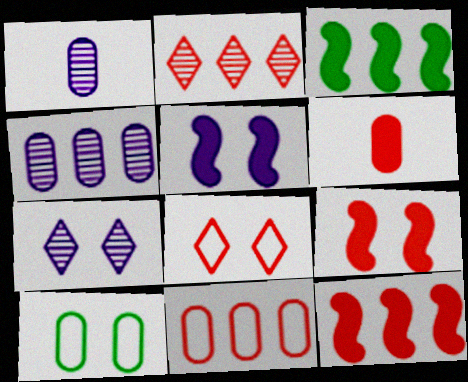[[1, 3, 8], 
[2, 11, 12], 
[4, 6, 10], 
[7, 9, 10]]